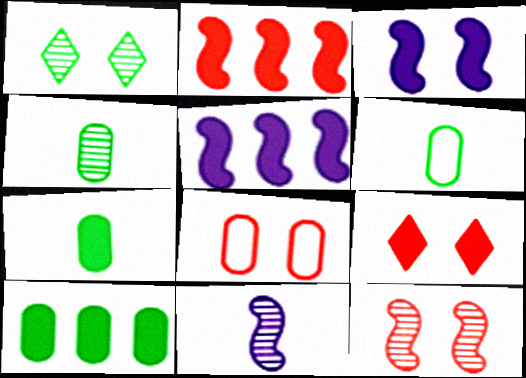[[1, 3, 8], 
[4, 6, 7], 
[5, 7, 9], 
[8, 9, 12]]